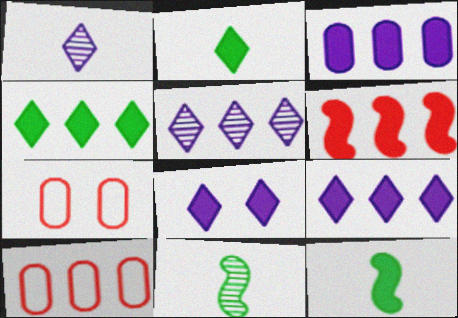[[3, 4, 6], 
[5, 7, 12], 
[7, 9, 11], 
[8, 10, 11]]